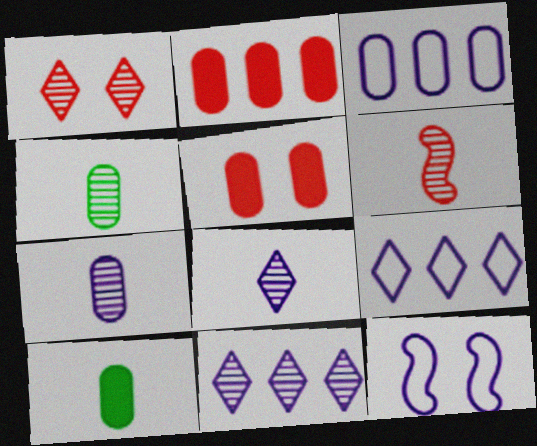[[3, 4, 5], 
[4, 6, 8]]